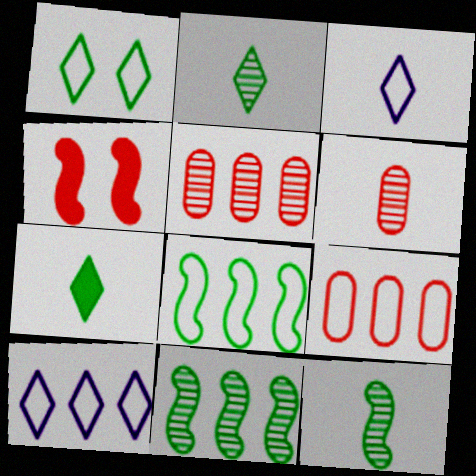[[8, 9, 10]]